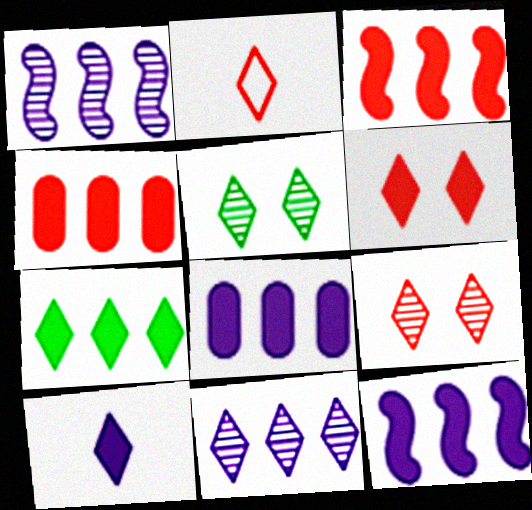[[3, 7, 8], 
[4, 7, 12], 
[6, 7, 10]]